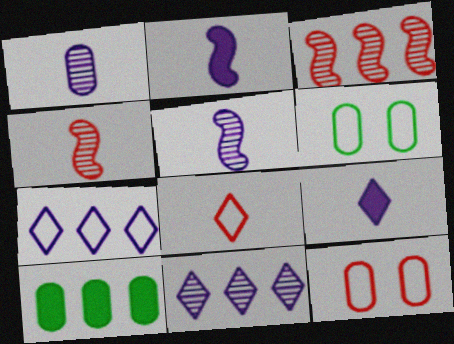[[1, 10, 12], 
[3, 6, 9], 
[3, 7, 10]]